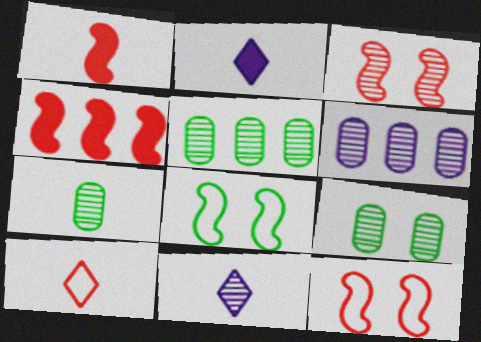[[2, 5, 12], 
[3, 5, 11], 
[5, 7, 9]]